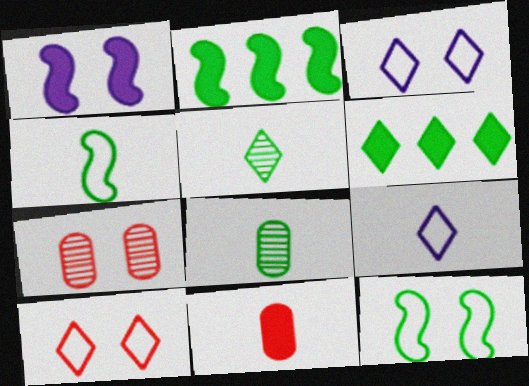[[1, 6, 11], 
[2, 7, 9], 
[6, 8, 12]]